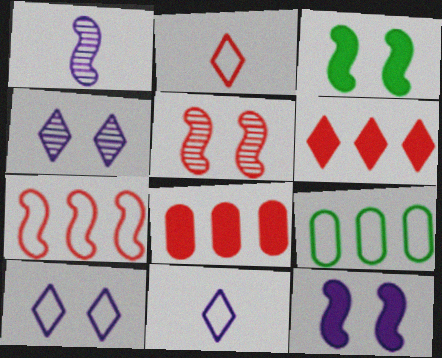[[1, 3, 7], 
[2, 5, 8]]